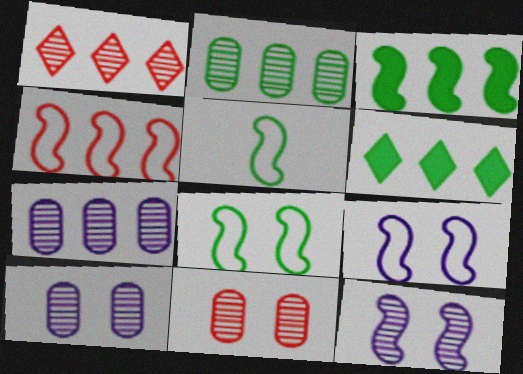[[4, 5, 9], 
[4, 6, 7]]